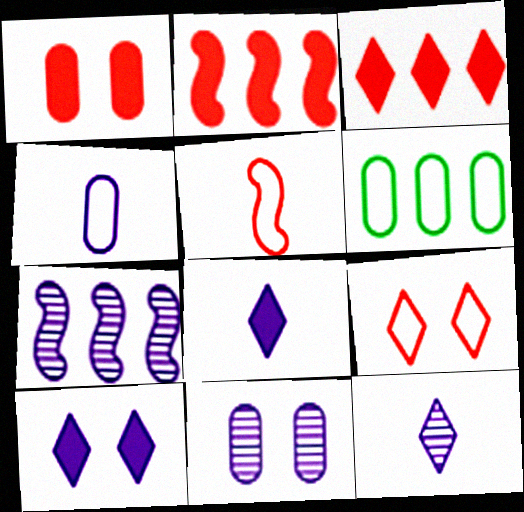[[3, 6, 7], 
[4, 7, 10], 
[7, 11, 12]]